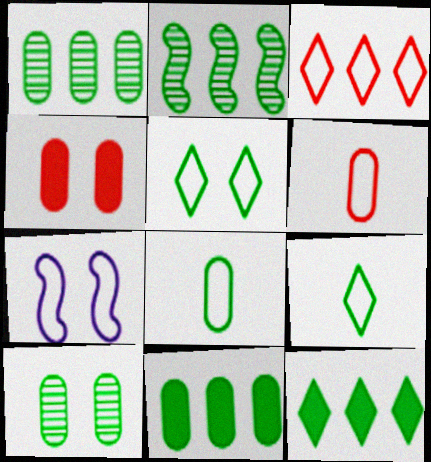[[3, 7, 8], 
[8, 10, 11]]